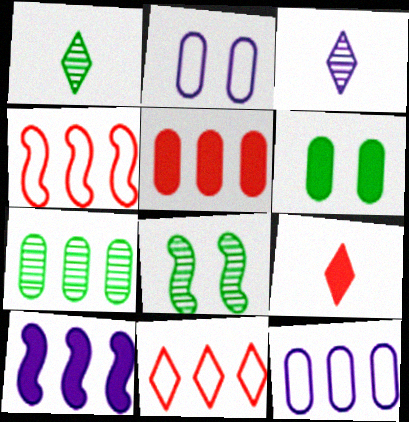[[1, 7, 8], 
[2, 3, 10], 
[3, 4, 6], 
[5, 7, 12], 
[6, 9, 10], 
[7, 10, 11], 
[8, 9, 12]]